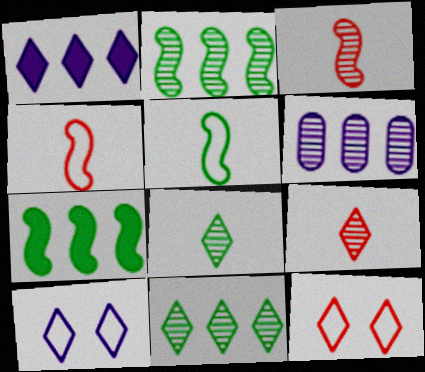[[1, 8, 12]]